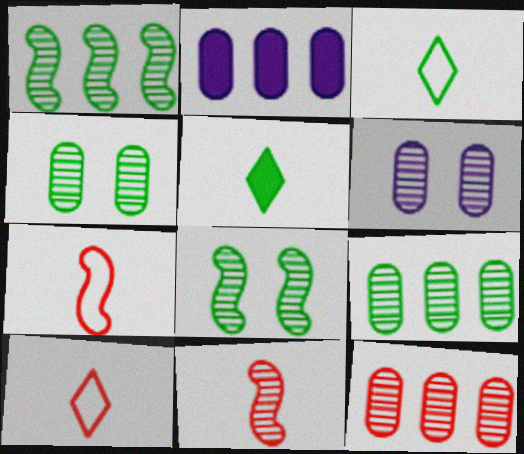[[2, 8, 10]]